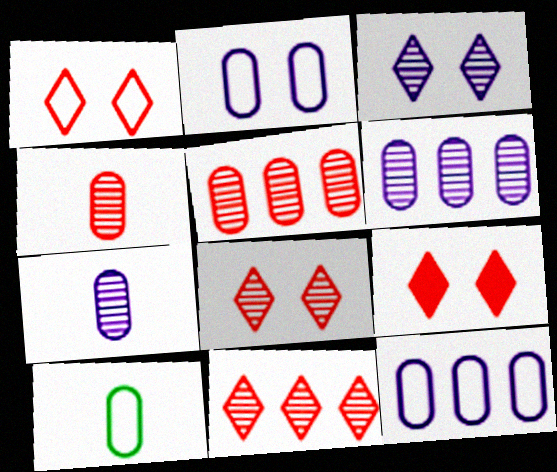[[1, 8, 9]]